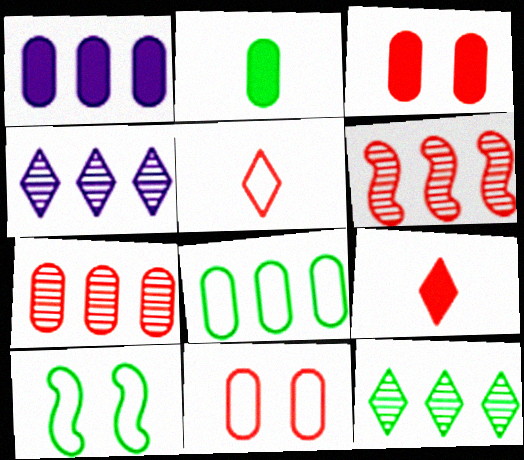[[1, 2, 3], 
[1, 7, 8], 
[2, 10, 12], 
[3, 5, 6], 
[6, 9, 11]]